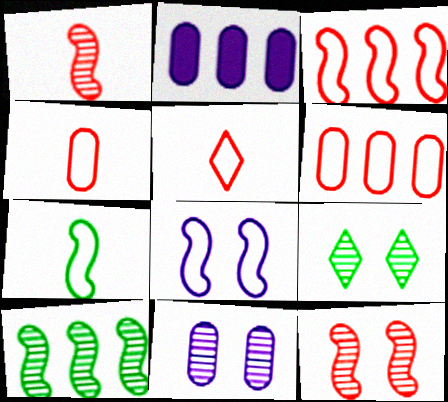[[3, 7, 8], 
[9, 11, 12]]